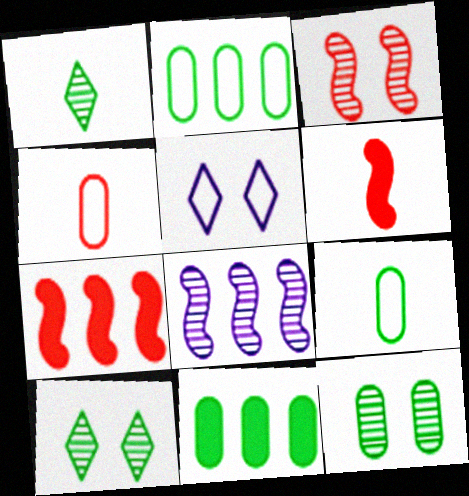[[9, 11, 12]]